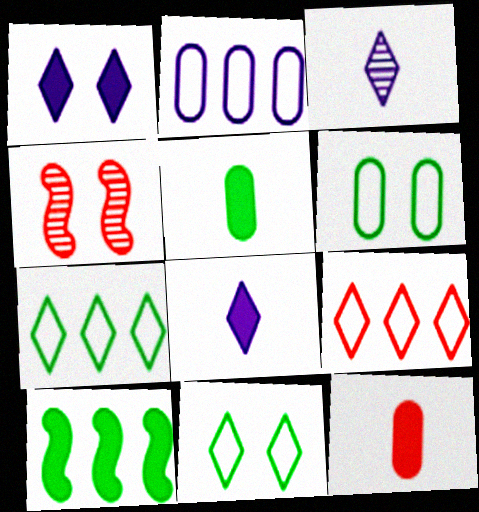[[1, 4, 6], 
[1, 10, 12], 
[4, 9, 12]]